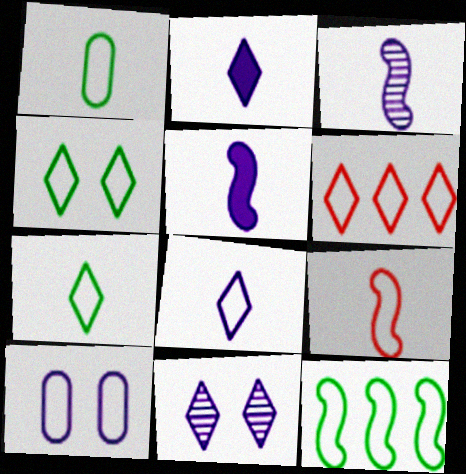[[1, 4, 12], 
[1, 8, 9], 
[4, 6, 8]]